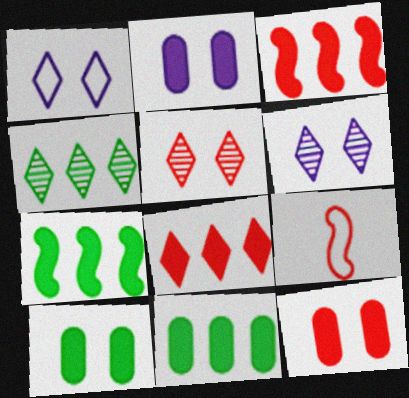[[2, 4, 9], 
[2, 10, 12], 
[6, 9, 11]]